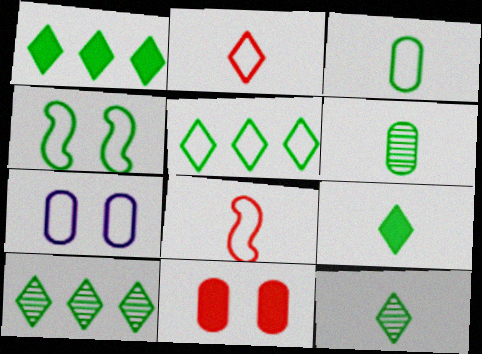[[1, 4, 6], 
[1, 5, 10], 
[3, 4, 5], 
[5, 7, 8]]